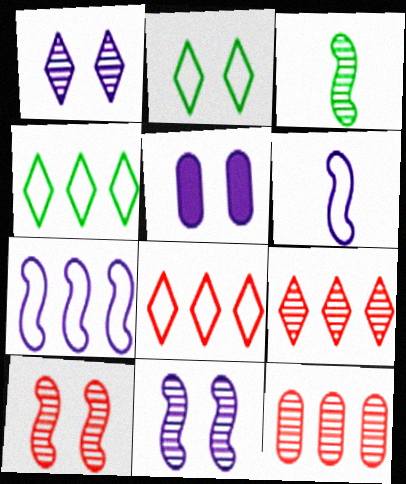[[1, 3, 12], 
[2, 5, 10], 
[3, 5, 8]]